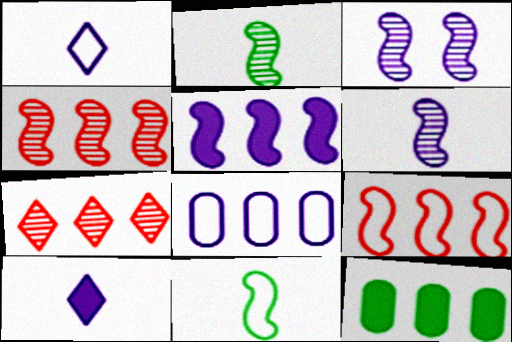[[2, 3, 4], 
[3, 8, 10]]